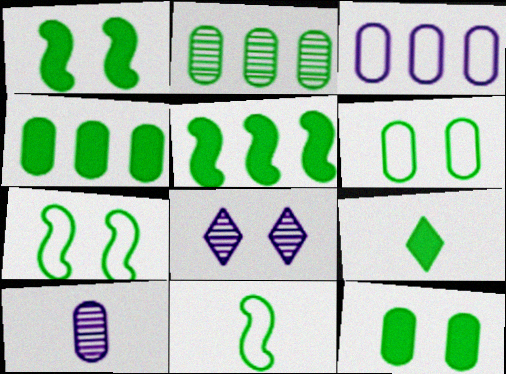[[1, 4, 9], 
[2, 7, 9], 
[5, 9, 12]]